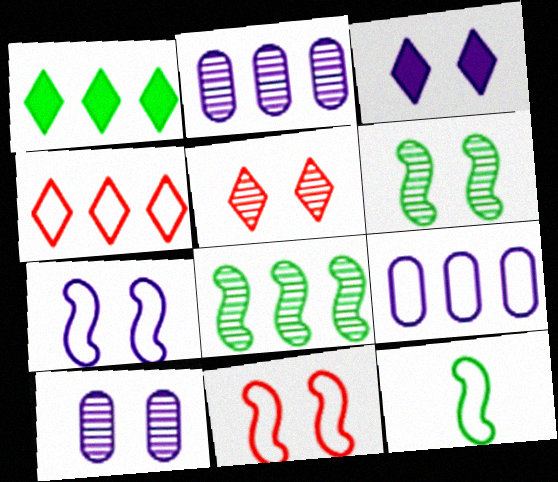[[3, 7, 10], 
[5, 6, 10]]